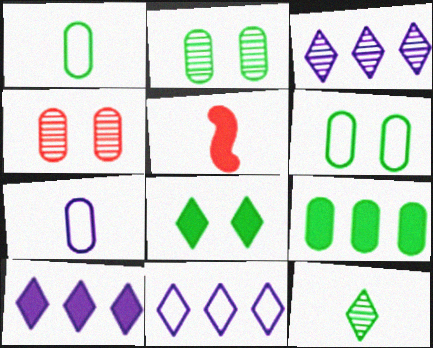[[1, 2, 9], 
[2, 5, 11], 
[3, 5, 6], 
[3, 10, 11], 
[4, 7, 9], 
[5, 7, 12]]